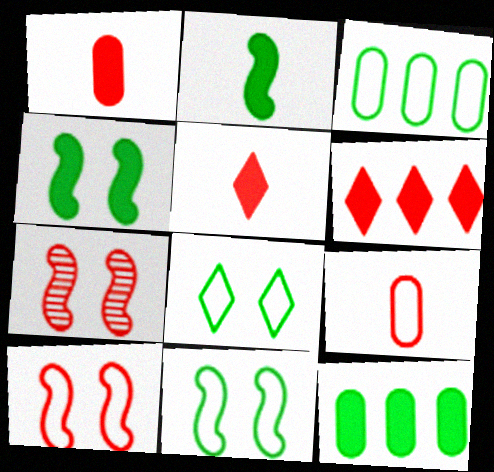[[6, 7, 9]]